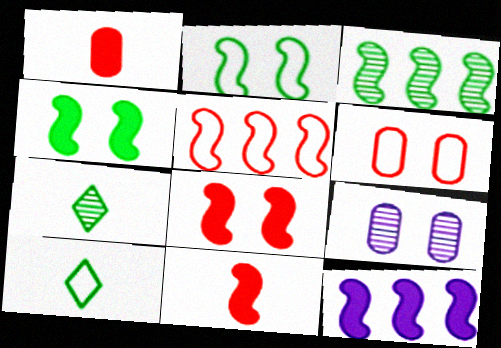[[3, 5, 12], 
[4, 11, 12], 
[6, 7, 12]]